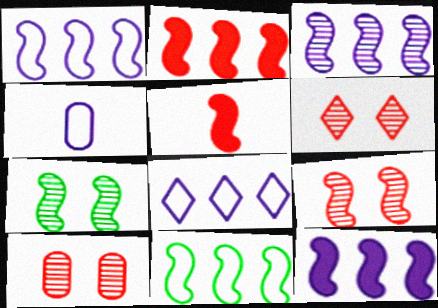[[1, 3, 12], 
[1, 5, 7], 
[2, 3, 11], 
[6, 9, 10]]